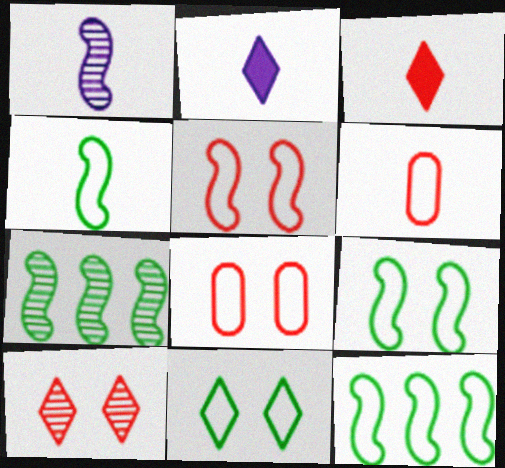[[2, 7, 8], 
[4, 9, 12]]